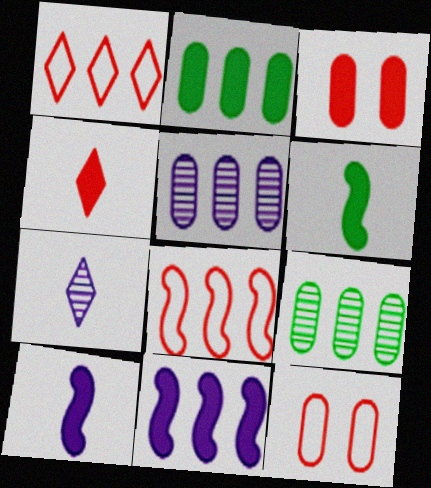[[1, 9, 11]]